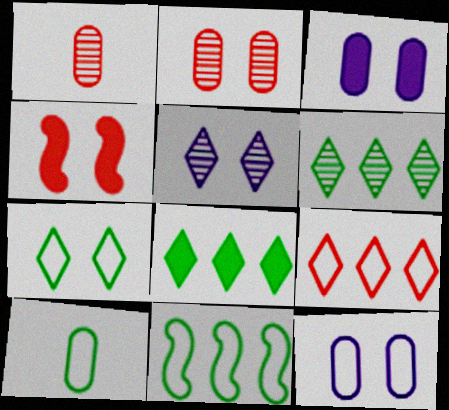[[1, 4, 9], 
[7, 10, 11]]